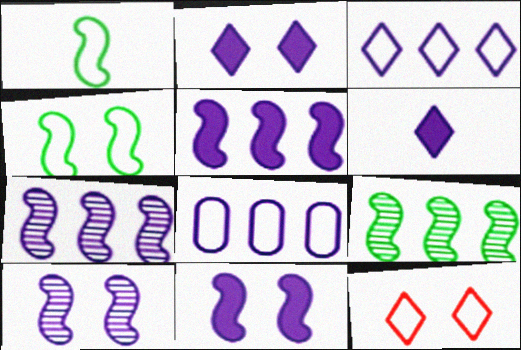[[1, 8, 12], 
[6, 8, 10]]